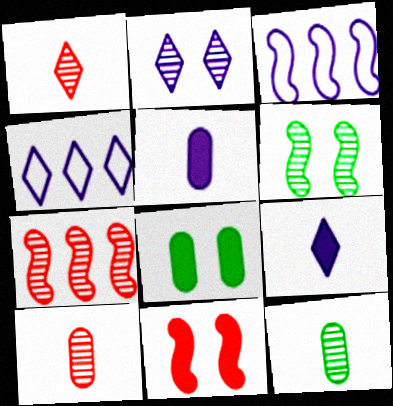[[1, 3, 8], 
[2, 3, 5], 
[2, 4, 9], 
[2, 7, 12], 
[4, 11, 12]]